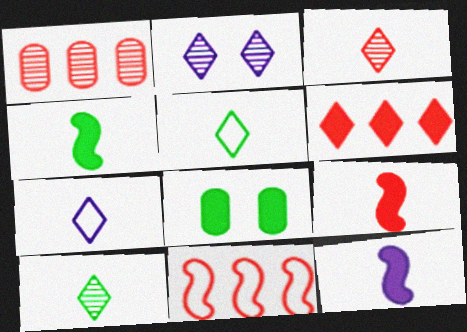[[1, 6, 11], 
[2, 5, 6], 
[4, 9, 12], 
[6, 8, 12]]